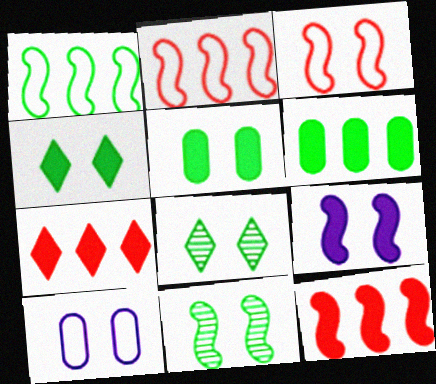[[3, 9, 11]]